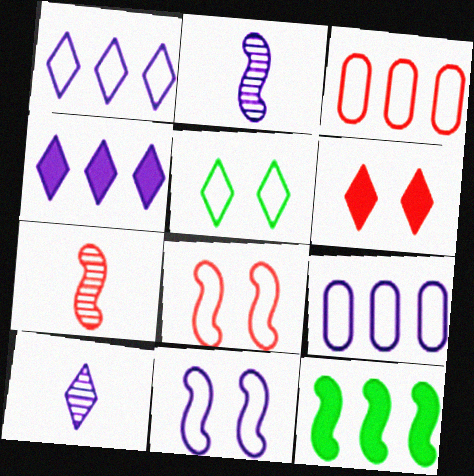[[2, 8, 12], 
[3, 6, 7], 
[7, 11, 12]]